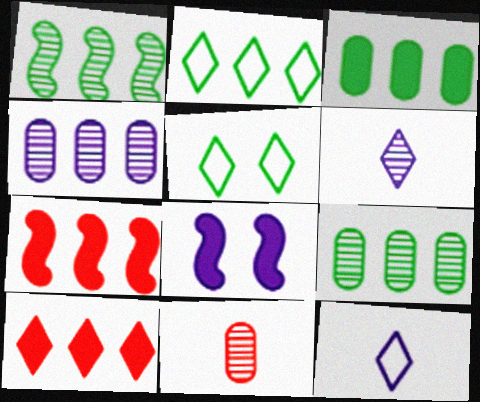[[1, 2, 3], 
[2, 4, 7], 
[2, 8, 11], 
[4, 8, 12], 
[5, 6, 10]]